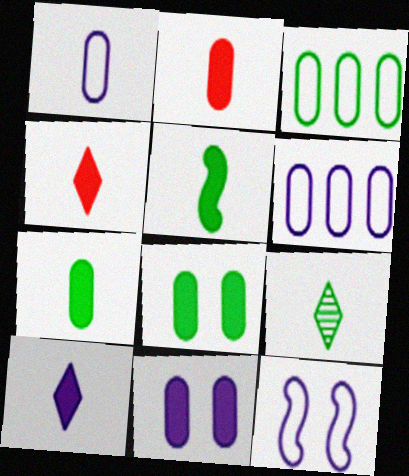[[2, 5, 10]]